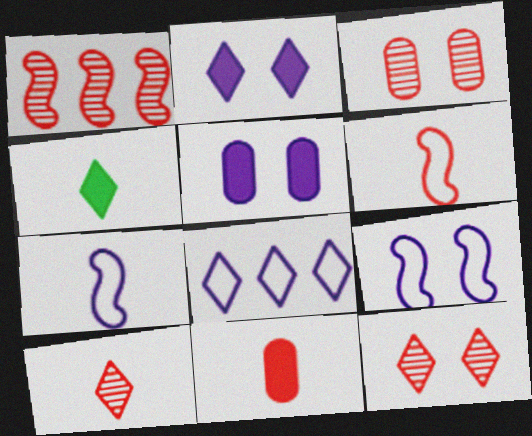[[1, 3, 10], 
[4, 8, 12], 
[6, 10, 11]]